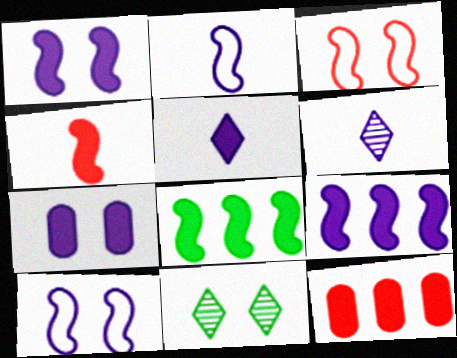[[1, 4, 8], 
[2, 11, 12], 
[3, 7, 11], 
[5, 7, 9]]